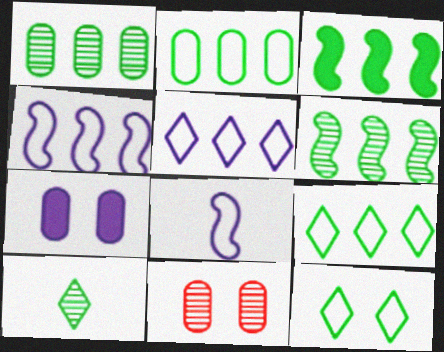[[1, 3, 9]]